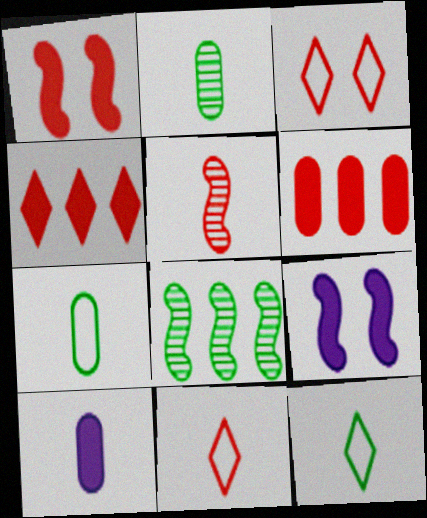[[3, 5, 6], 
[3, 8, 10], 
[5, 10, 12]]